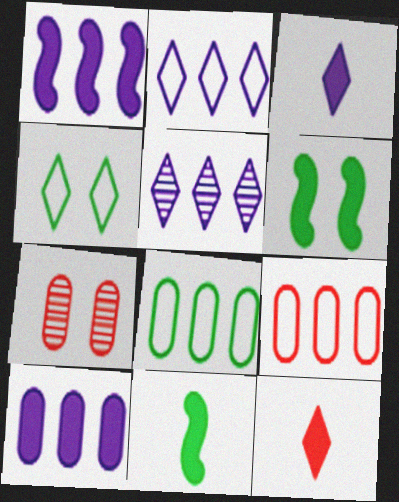[[2, 7, 11], 
[4, 5, 12], 
[6, 10, 12]]